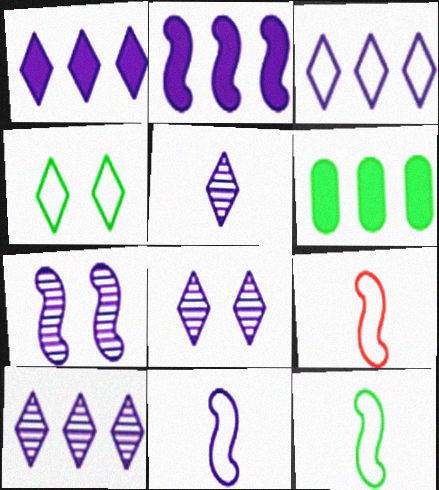[[1, 3, 10], 
[2, 7, 11], 
[5, 8, 10], 
[6, 8, 9], 
[9, 11, 12]]